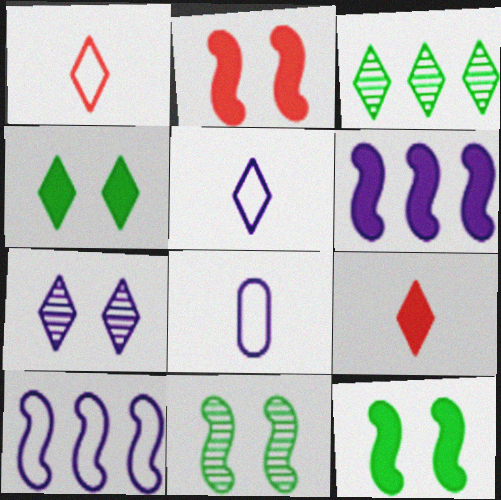[[2, 3, 8], 
[6, 7, 8]]